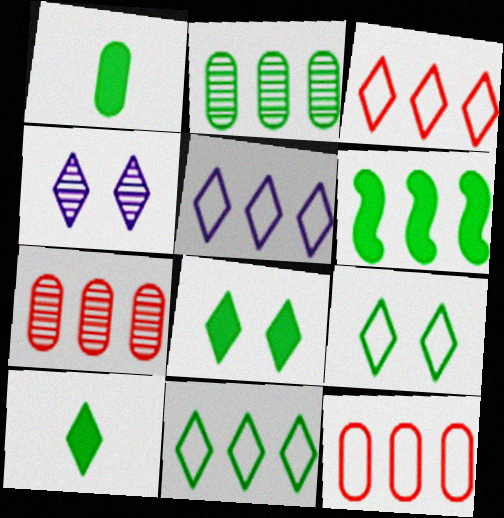[[1, 6, 8], 
[2, 6, 11], 
[3, 4, 10], 
[3, 5, 11], 
[5, 6, 7]]